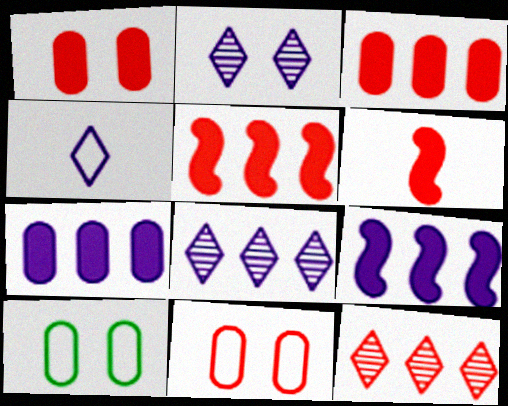[[6, 8, 10], 
[6, 11, 12]]